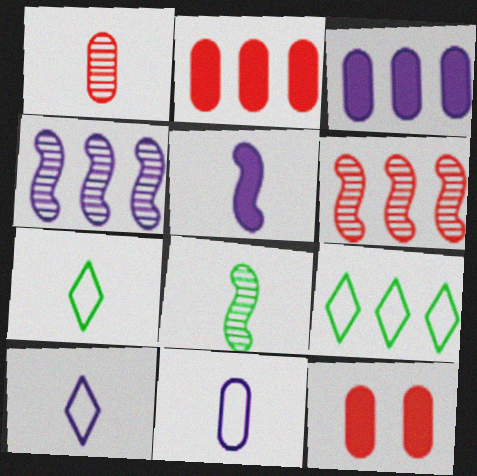[[1, 5, 7], 
[2, 4, 9], 
[3, 6, 9], 
[4, 7, 12]]